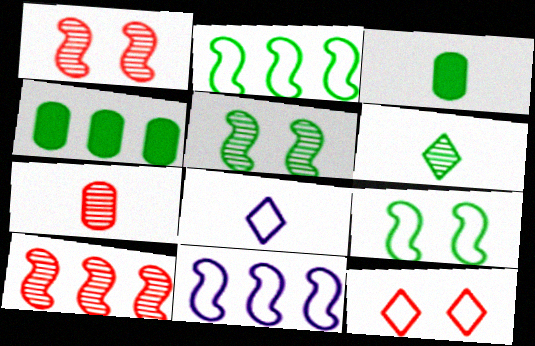[[1, 4, 8], 
[4, 6, 9]]